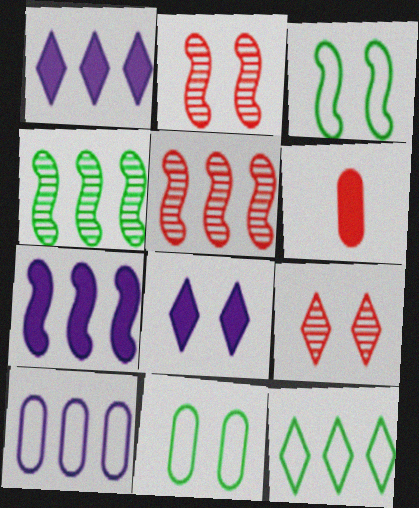[[2, 8, 11]]